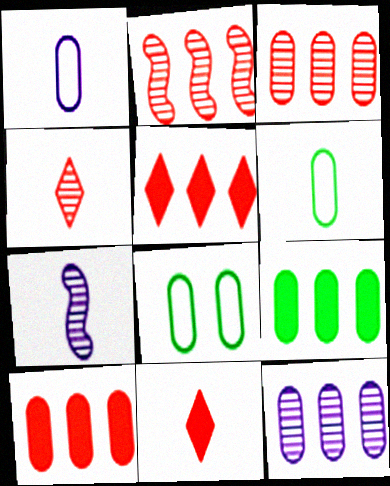[[5, 7, 8], 
[6, 7, 11]]